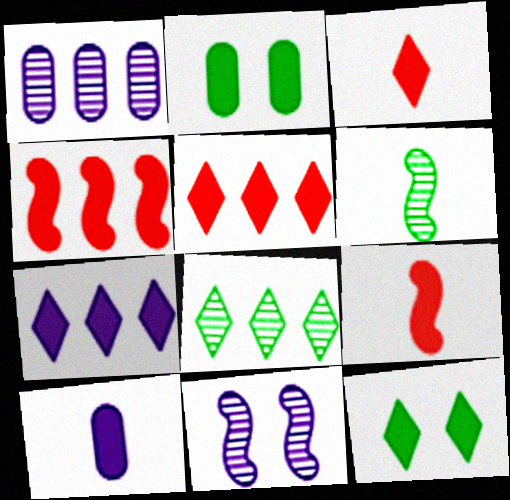[[2, 7, 9], 
[3, 7, 12], 
[4, 10, 12]]